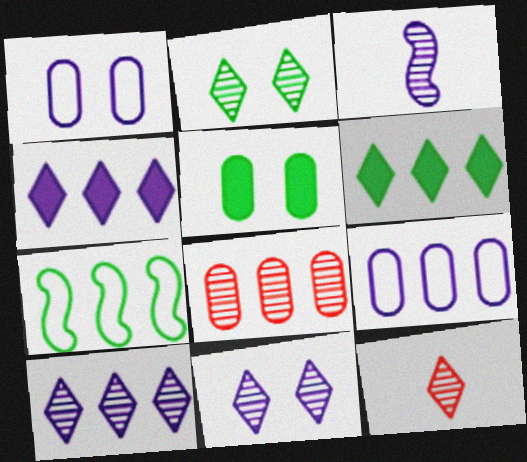[[1, 3, 4], 
[2, 3, 8], 
[2, 10, 12], 
[4, 7, 8]]